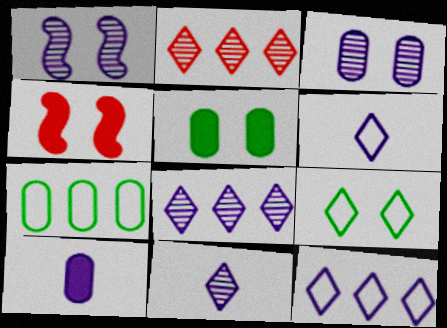[[1, 10, 12], 
[3, 4, 9], 
[4, 7, 11]]